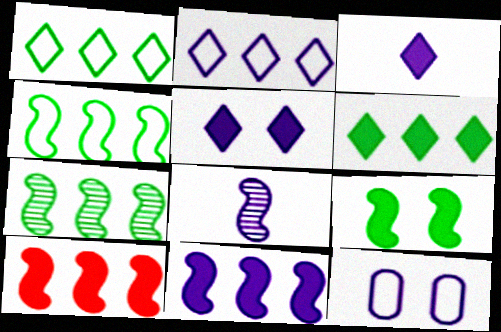[]